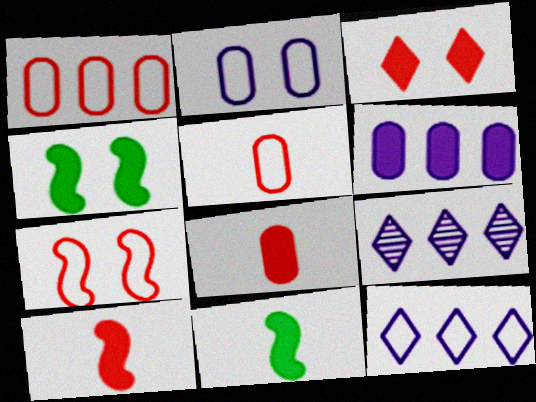[[3, 6, 11], 
[4, 5, 9]]